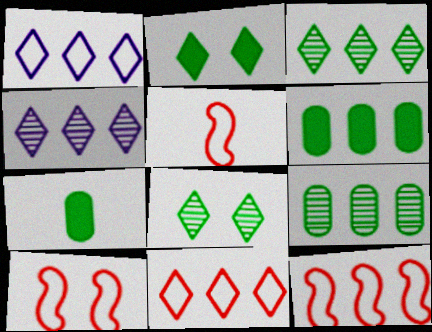[[4, 6, 12], 
[4, 7, 10], 
[5, 10, 12]]